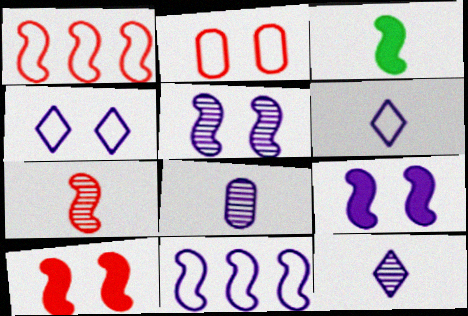[[1, 3, 5], 
[1, 7, 10]]